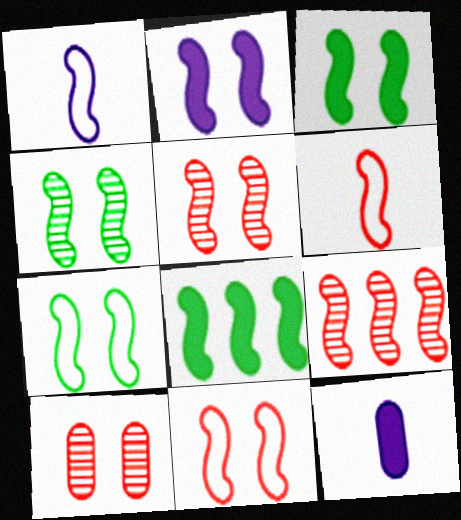[[1, 3, 9], 
[1, 5, 8], 
[2, 4, 11], 
[2, 5, 7], 
[3, 4, 7]]